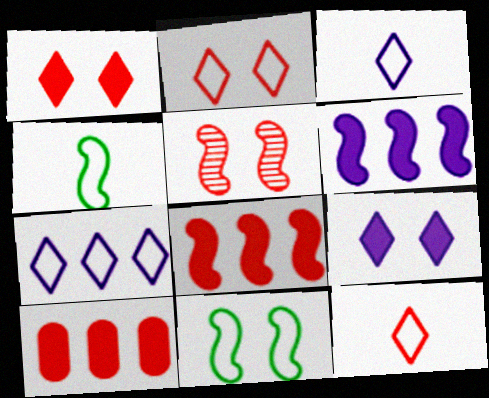[[4, 5, 6], 
[5, 10, 12]]